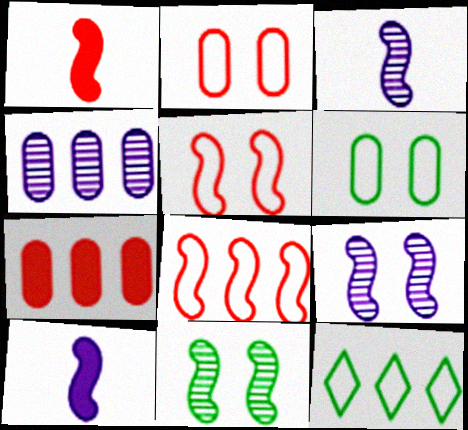[[8, 10, 11]]